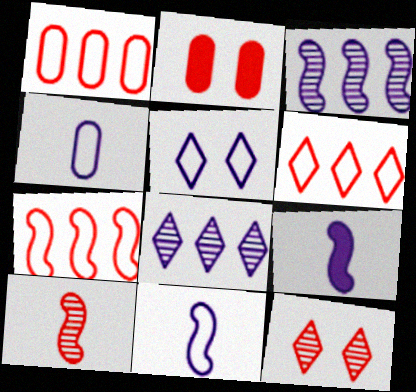[[1, 6, 7], 
[2, 6, 10]]